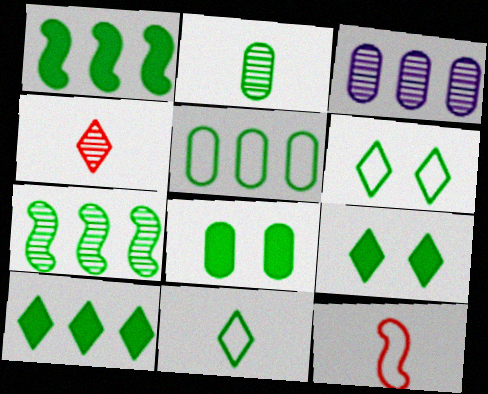[[1, 2, 6], 
[2, 5, 8], 
[3, 9, 12], 
[5, 7, 10], 
[7, 8, 11]]